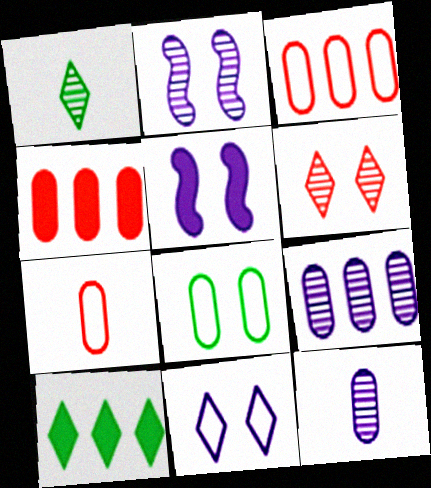[[1, 3, 5], 
[2, 7, 10], 
[4, 8, 12], 
[5, 6, 8]]